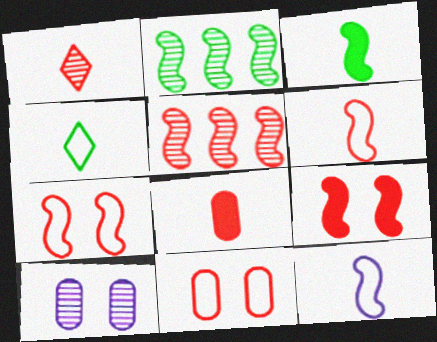[[1, 2, 10], 
[1, 6, 8], 
[2, 9, 12], 
[5, 6, 9]]